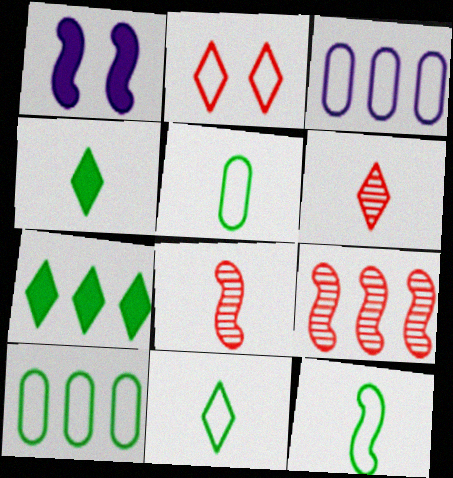[[1, 6, 10], 
[1, 9, 12], 
[2, 3, 12], 
[3, 7, 9], 
[5, 11, 12]]